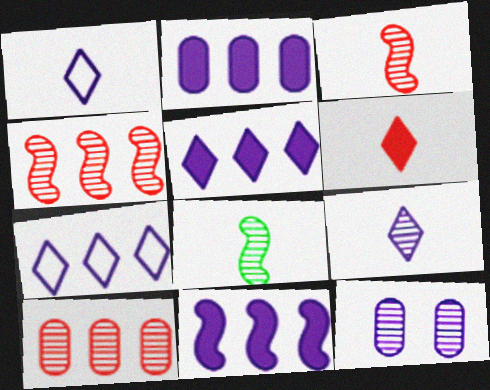[[1, 11, 12], 
[2, 5, 11]]